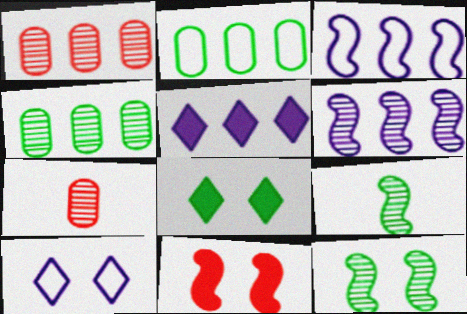[[2, 8, 9], 
[3, 7, 8], 
[3, 9, 11]]